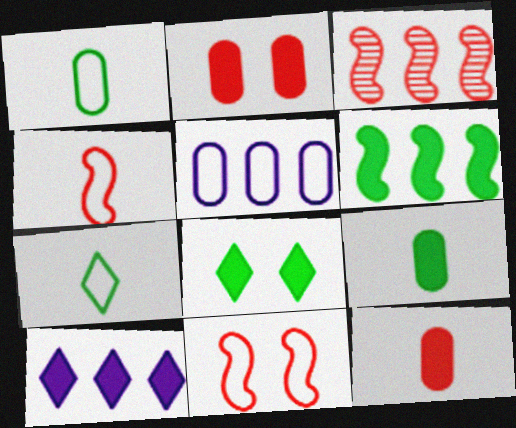[[5, 7, 11], 
[6, 8, 9]]